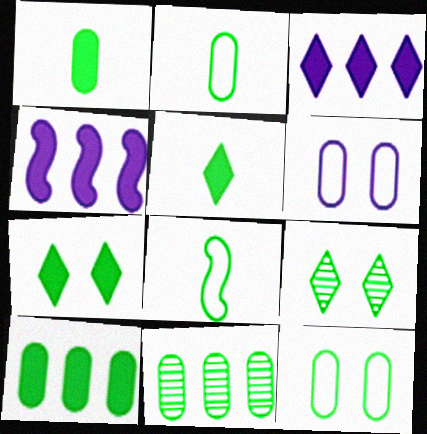[[1, 11, 12], 
[7, 8, 11], 
[8, 9, 10]]